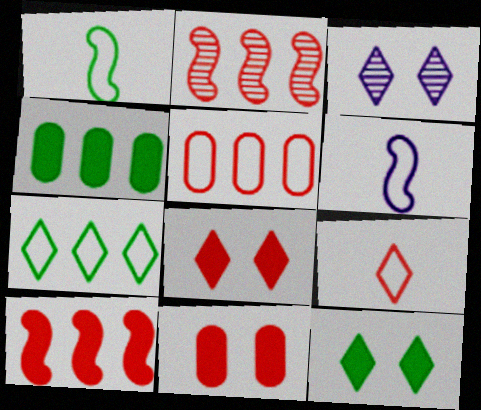[[2, 9, 11]]